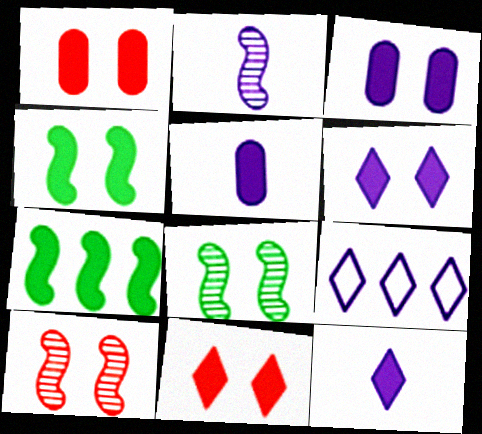[[1, 4, 6], 
[1, 7, 12], 
[2, 3, 9], 
[3, 4, 11], 
[5, 7, 11]]